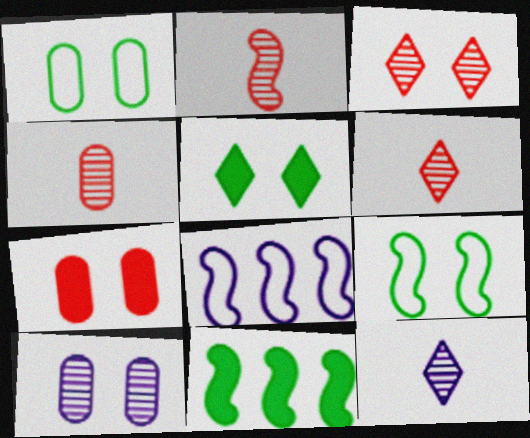[[1, 7, 10], 
[2, 4, 6], 
[4, 5, 8]]